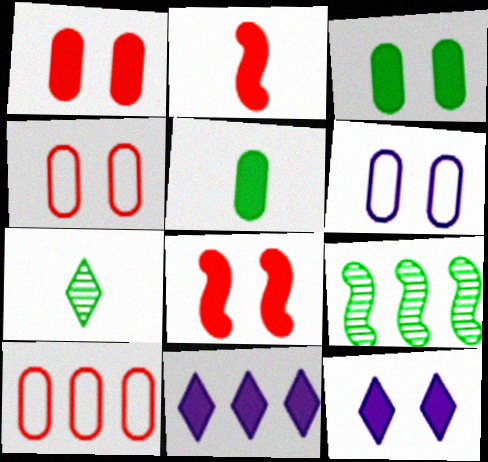[[2, 3, 11], 
[3, 8, 12], 
[5, 8, 11], 
[9, 10, 11]]